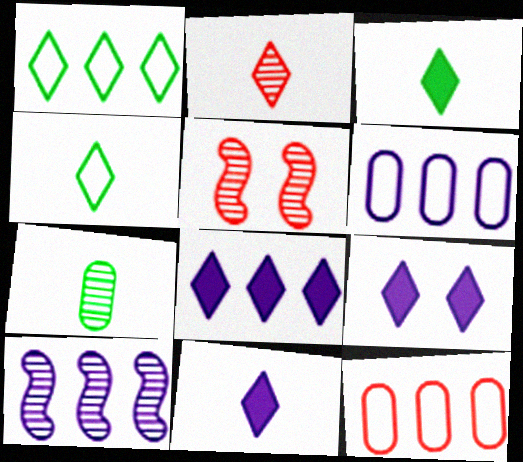[[1, 2, 9], 
[2, 4, 11], 
[3, 5, 6], 
[6, 8, 10], 
[8, 9, 11]]